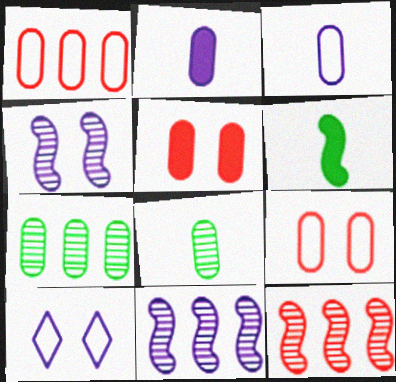[[2, 7, 9], 
[2, 10, 11], 
[3, 5, 7]]